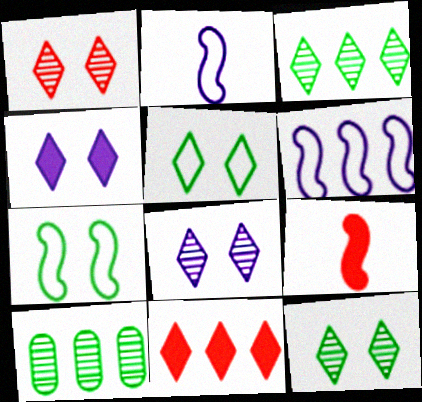[[1, 4, 5], 
[1, 8, 12], 
[6, 10, 11]]